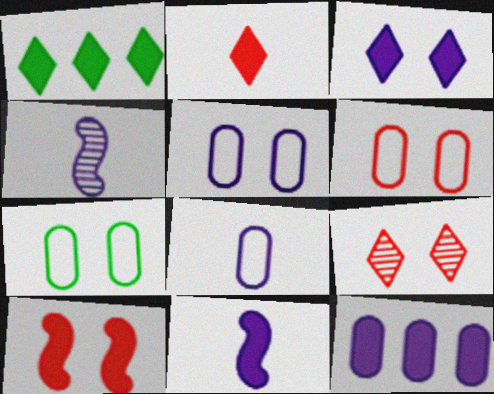[[1, 2, 3], 
[1, 4, 6], 
[3, 11, 12], 
[5, 6, 7], 
[6, 9, 10]]